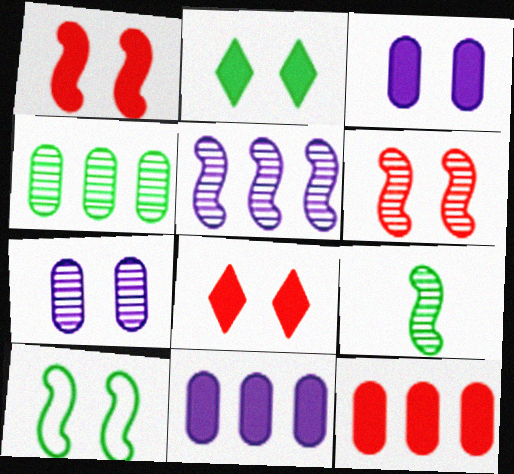[[1, 2, 3], 
[5, 6, 9], 
[7, 8, 10]]